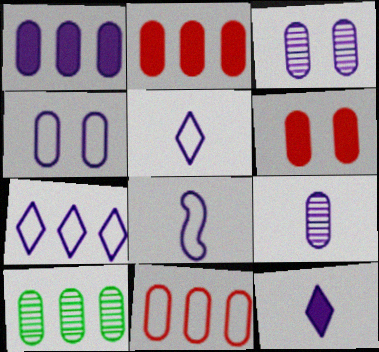[[1, 4, 9], 
[1, 10, 11], 
[4, 7, 8], 
[8, 9, 12]]